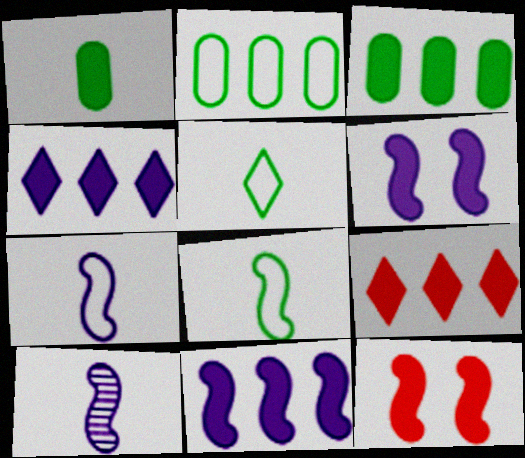[[1, 4, 12], 
[1, 6, 9], 
[3, 9, 11]]